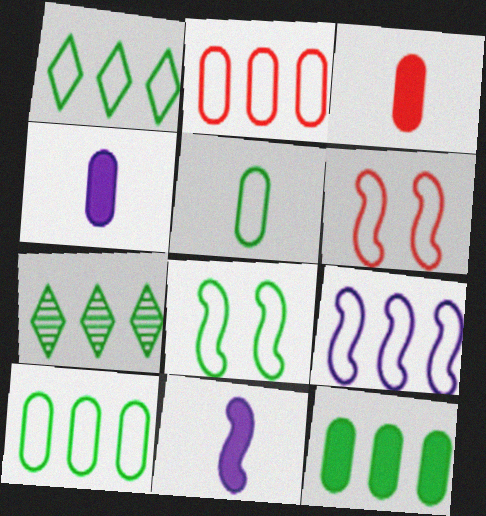[[1, 2, 9], 
[1, 5, 8], 
[4, 6, 7]]